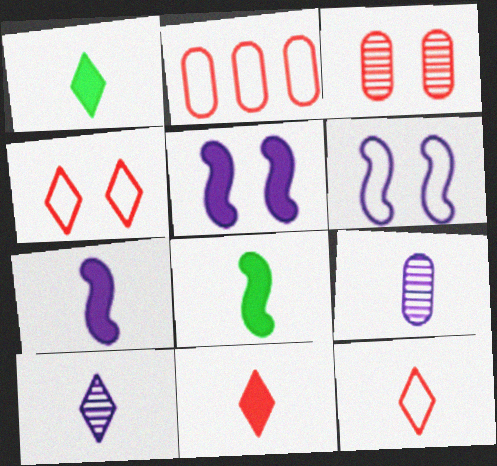[[1, 10, 12], 
[8, 9, 12]]